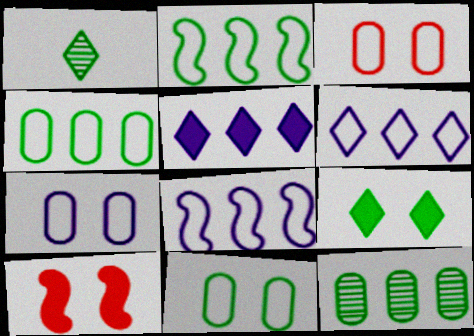[[3, 7, 11]]